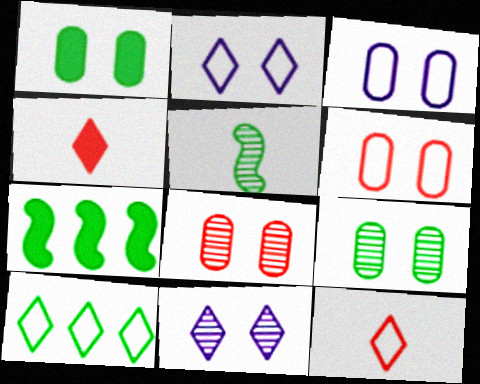[[1, 3, 8], 
[1, 5, 10], 
[2, 10, 12], 
[4, 10, 11]]